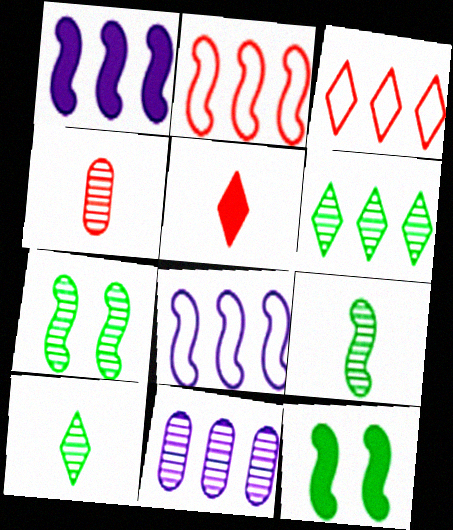[]